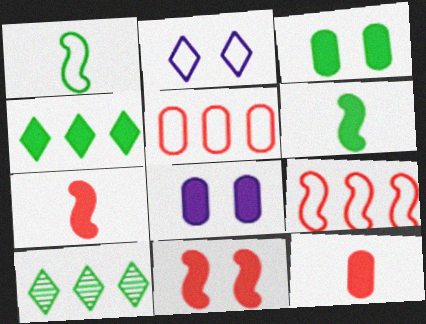[[1, 2, 5], 
[1, 3, 10], 
[3, 4, 6], 
[4, 7, 8]]